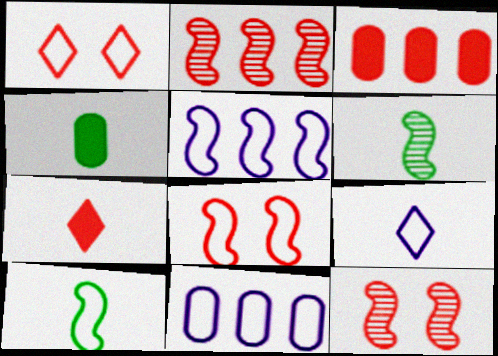[[1, 10, 11], 
[5, 8, 10]]